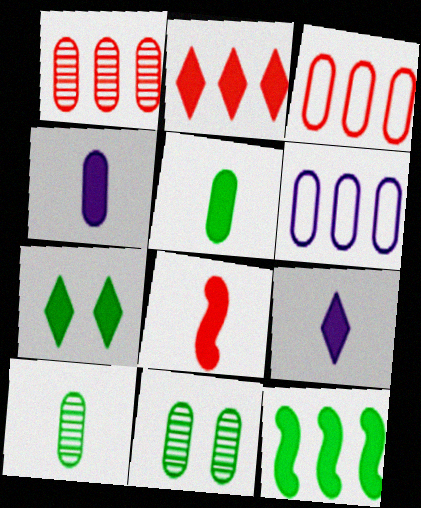[[2, 7, 9], 
[3, 4, 11], 
[5, 7, 12], 
[5, 8, 9]]